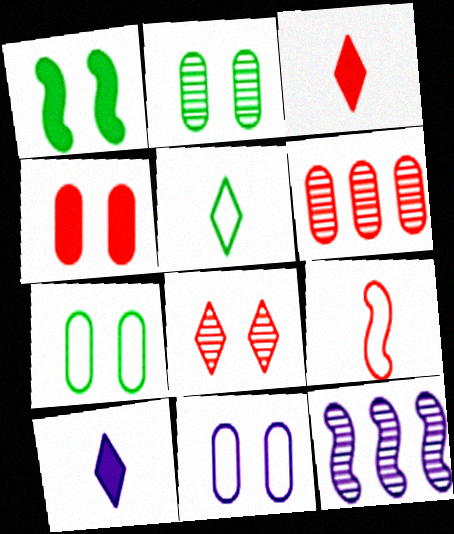[[1, 8, 11], 
[1, 9, 12], 
[2, 4, 11], 
[3, 7, 12], 
[4, 5, 12], 
[10, 11, 12]]